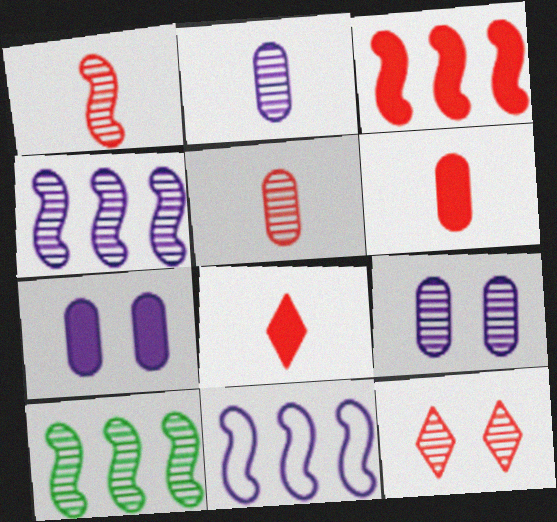[[2, 10, 12], 
[3, 10, 11]]